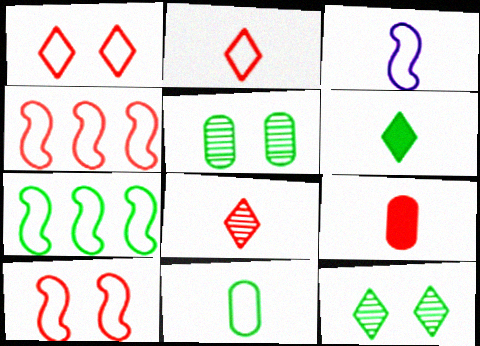[[2, 3, 11], 
[3, 7, 10], 
[5, 6, 7]]